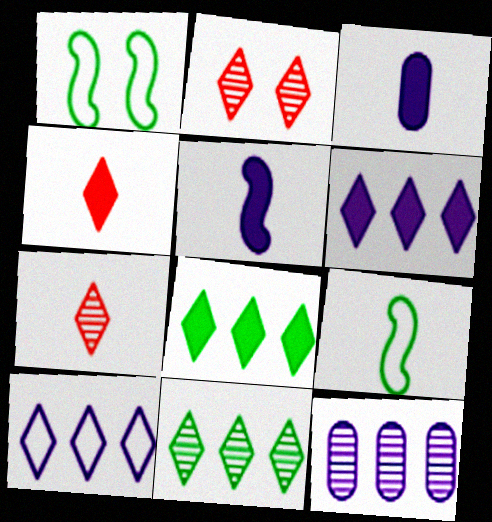[[1, 4, 12], 
[3, 7, 9]]